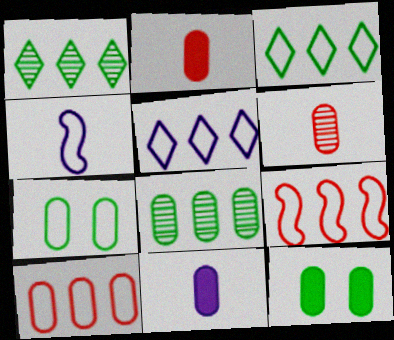[]